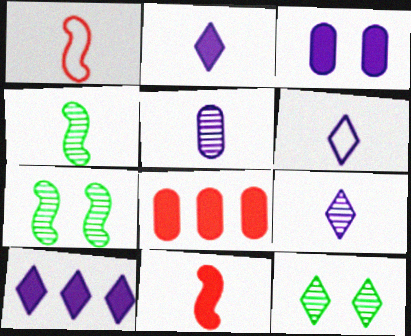[[2, 6, 9], 
[6, 7, 8]]